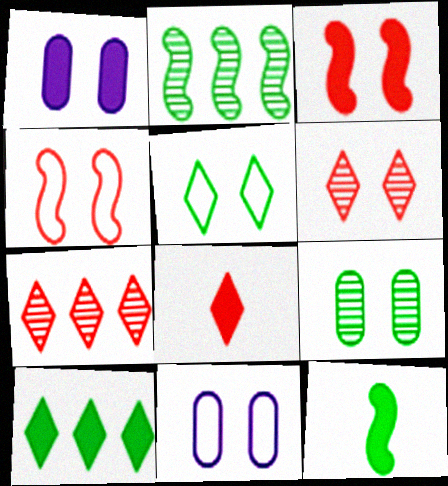[[2, 8, 11], 
[4, 5, 11], 
[7, 11, 12]]